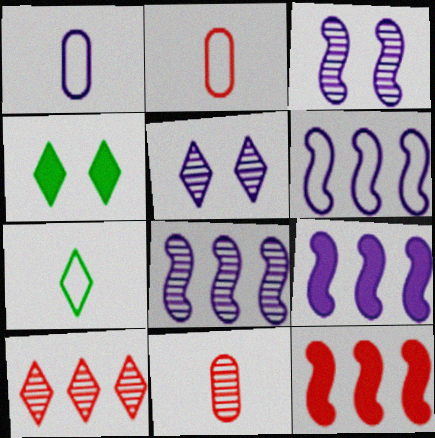[[1, 5, 9], 
[2, 4, 8], 
[4, 6, 11], 
[6, 8, 9]]